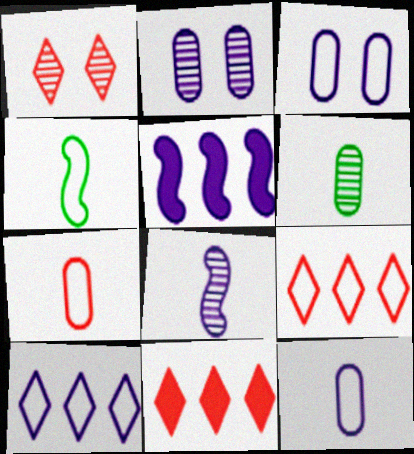[[2, 4, 11], 
[3, 4, 9]]